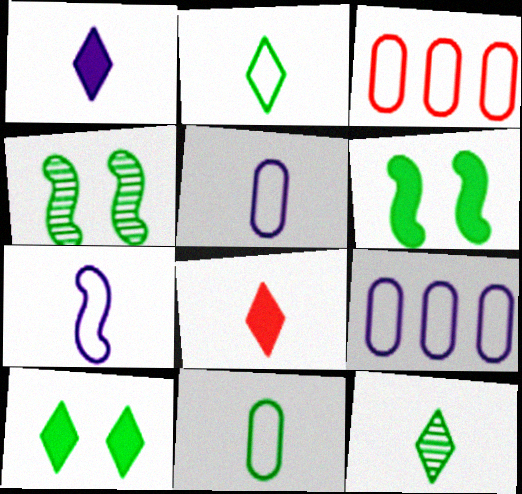[[1, 3, 4], 
[4, 8, 9]]